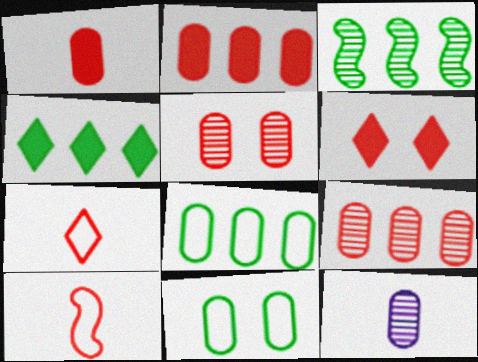[[2, 11, 12], 
[3, 4, 8], 
[6, 9, 10]]